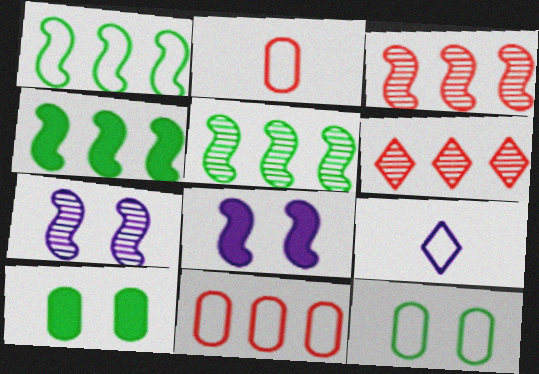[[1, 4, 5], 
[3, 9, 10]]